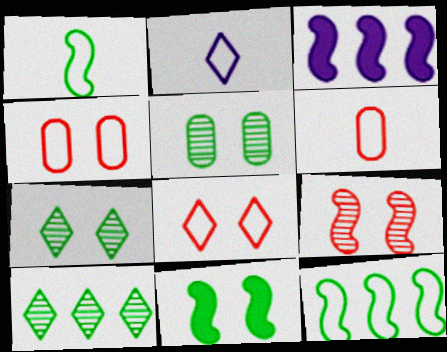[[1, 2, 6], 
[1, 3, 9], 
[2, 4, 12], 
[3, 6, 7]]